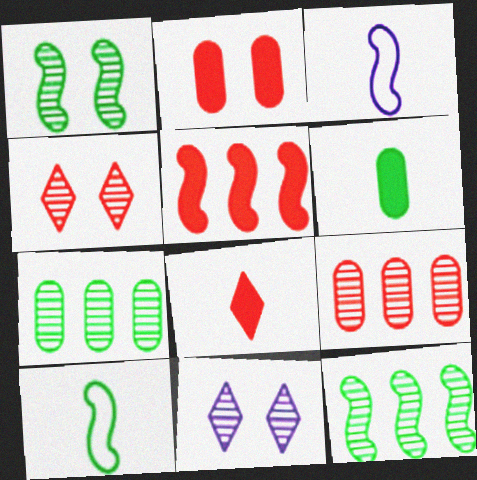[[1, 3, 5], 
[2, 5, 8]]